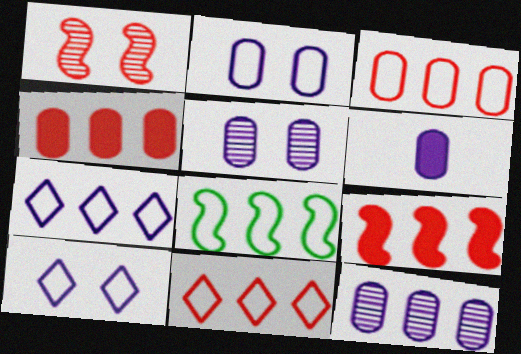[[2, 6, 12], 
[3, 7, 8]]